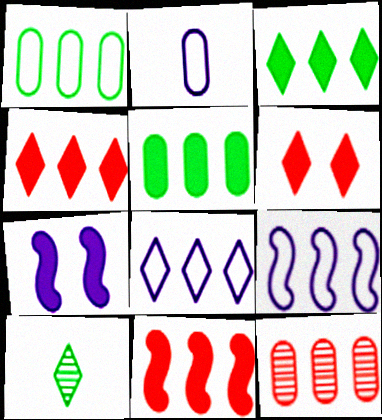[[3, 9, 12], 
[6, 8, 10]]